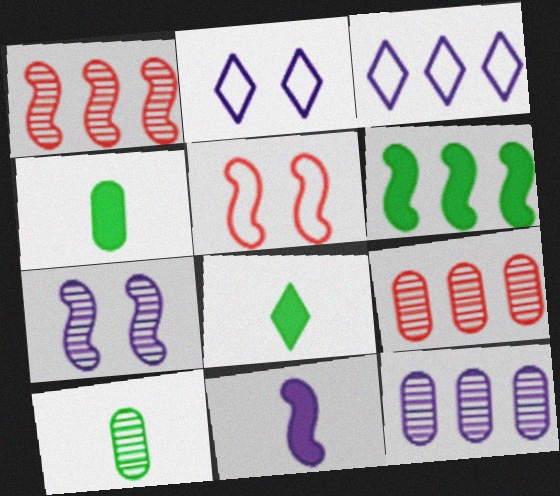[[1, 2, 4], 
[2, 11, 12], 
[3, 6, 9], 
[5, 8, 12]]